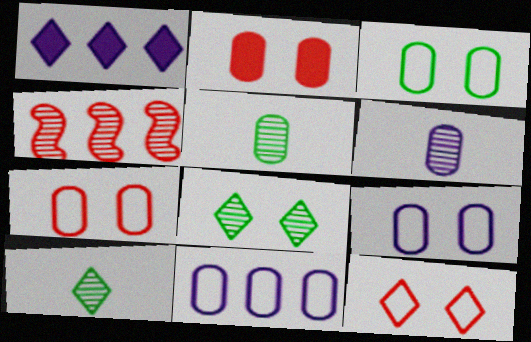[[1, 10, 12], 
[2, 5, 11], 
[3, 7, 9], 
[4, 6, 8]]